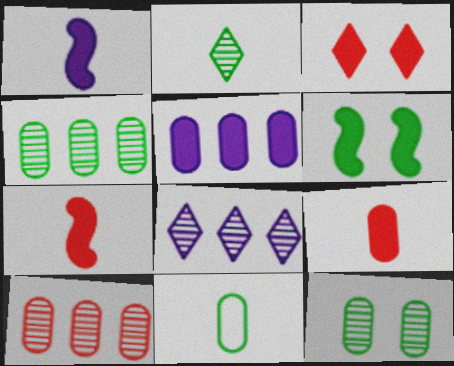[]